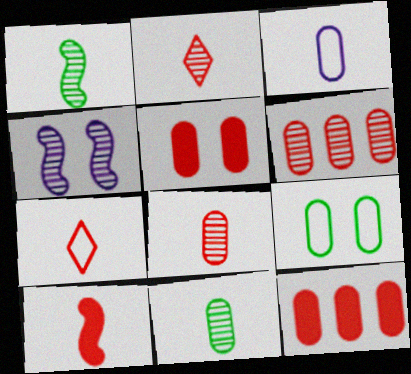[[7, 8, 10]]